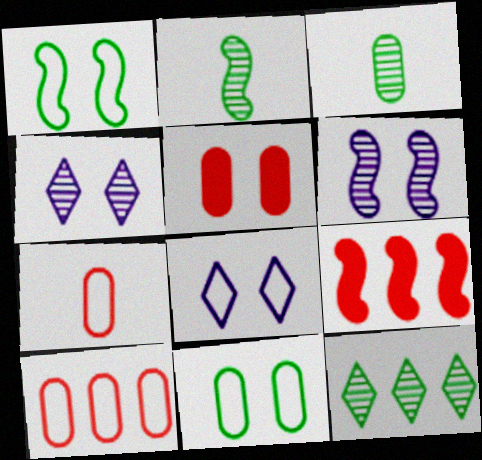[[1, 4, 5], 
[3, 8, 9]]